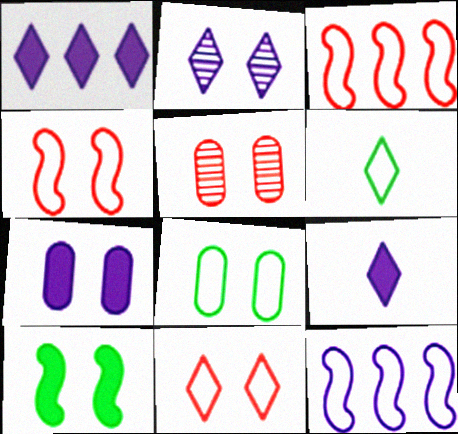[[5, 7, 8]]